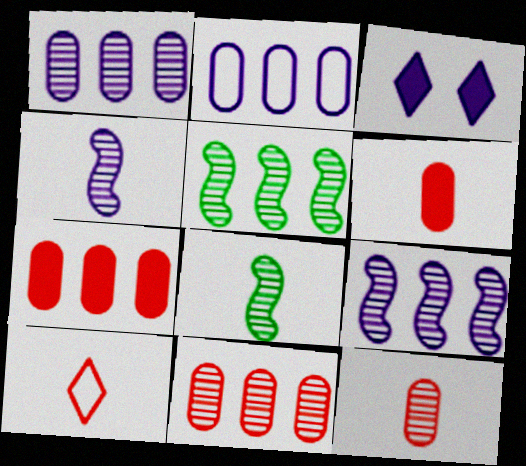[[2, 3, 4]]